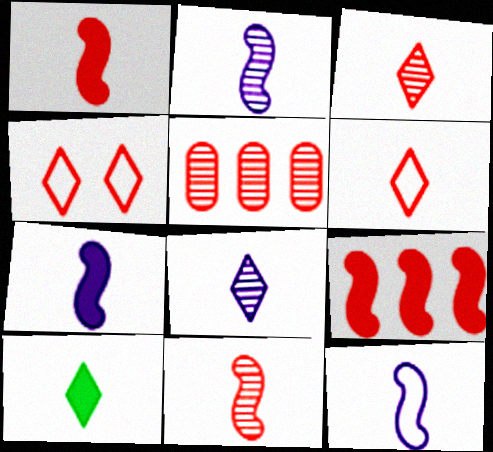[[1, 4, 5], 
[2, 7, 12], 
[6, 8, 10]]